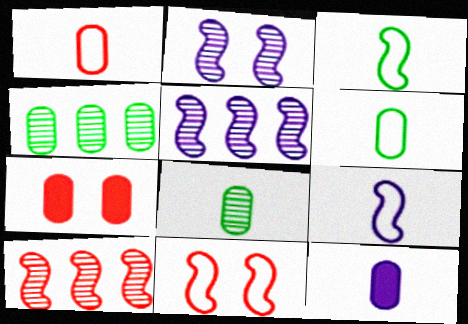[[1, 8, 12]]